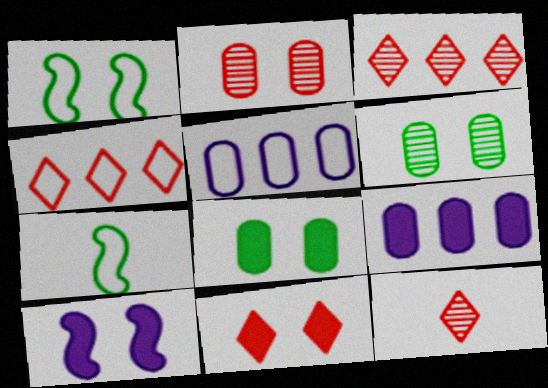[[1, 9, 12], 
[4, 11, 12], 
[8, 10, 11]]